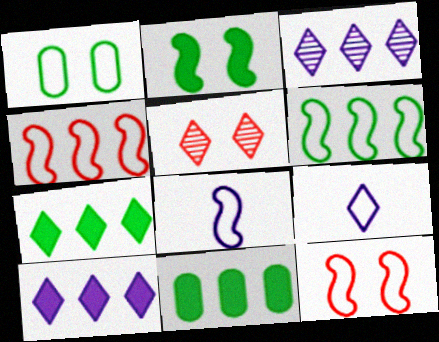[[1, 4, 9], 
[3, 4, 11], 
[5, 7, 9], 
[5, 8, 11], 
[6, 8, 12]]